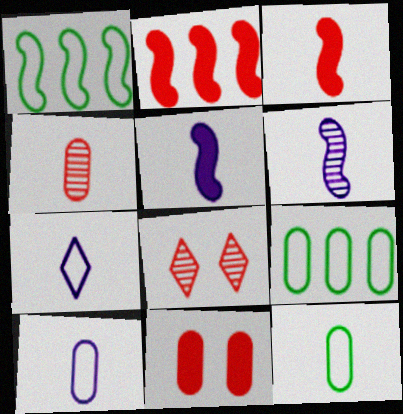[[5, 8, 9]]